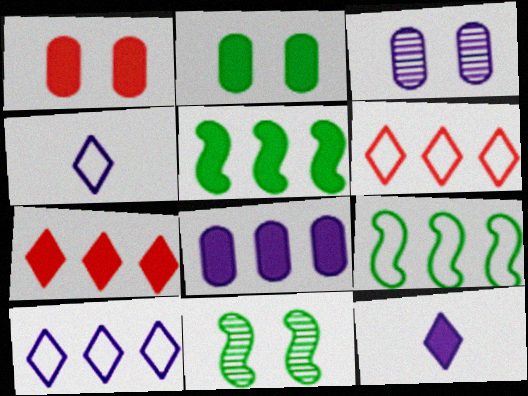[[1, 5, 12], 
[5, 7, 8]]